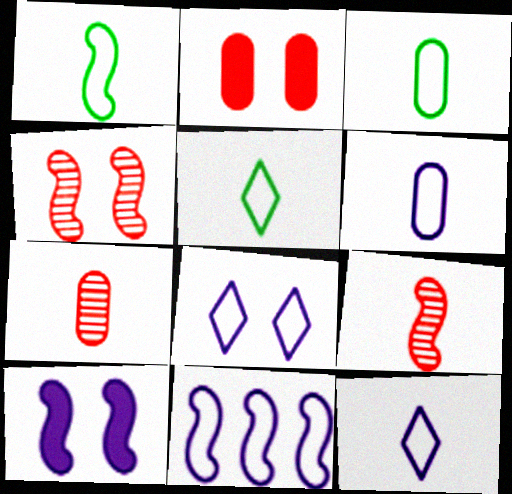[[1, 3, 5], 
[6, 8, 11]]